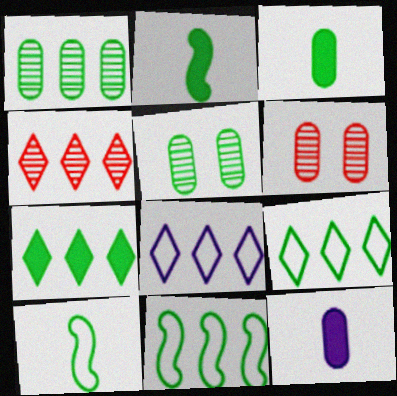[[1, 7, 11], 
[2, 5, 9], 
[2, 6, 8], 
[4, 7, 8], 
[5, 7, 10]]